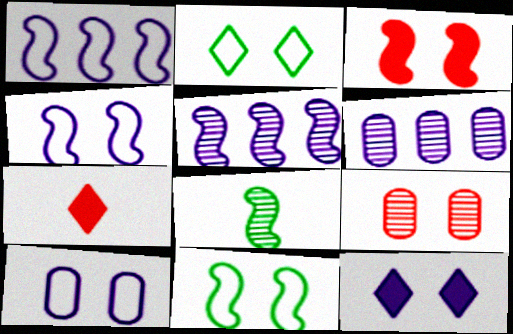[[1, 3, 8], 
[6, 7, 11], 
[9, 11, 12]]